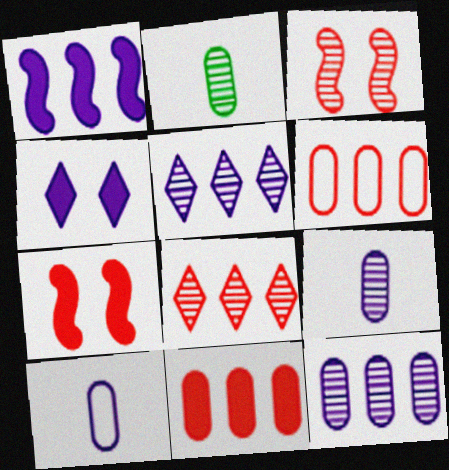[[2, 3, 5]]